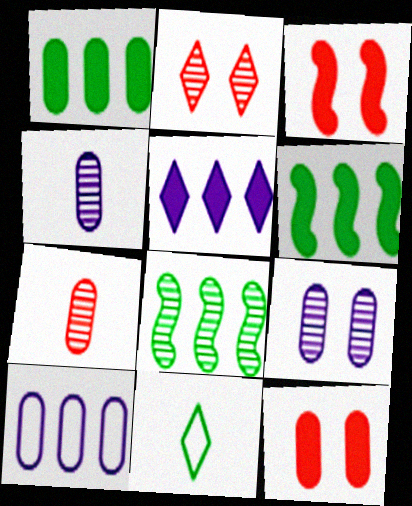[[2, 4, 8], 
[2, 5, 11]]